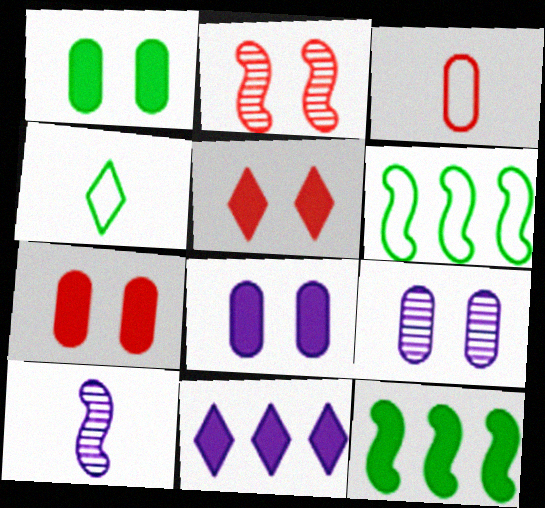[[1, 7, 8]]